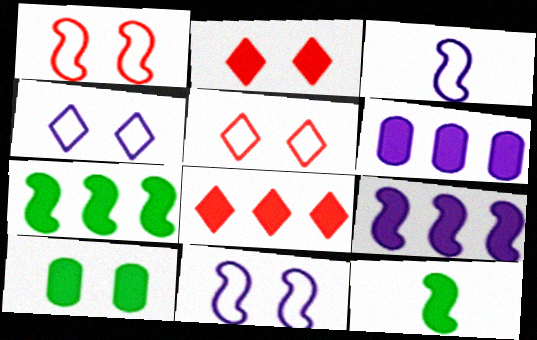[[2, 6, 12], 
[6, 7, 8]]